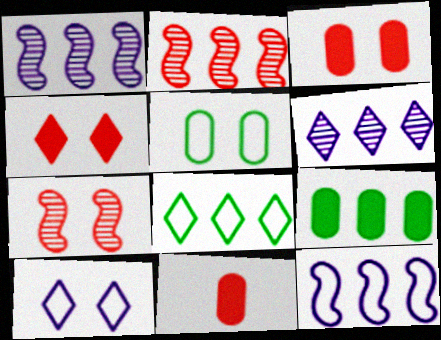[]